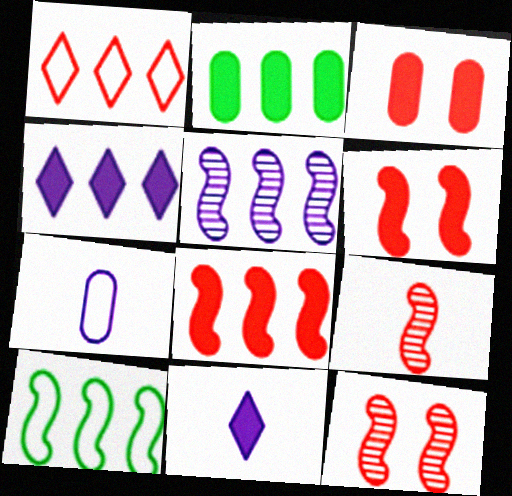[[1, 2, 5], 
[1, 3, 9], 
[2, 4, 8], 
[2, 6, 11], 
[5, 8, 10]]